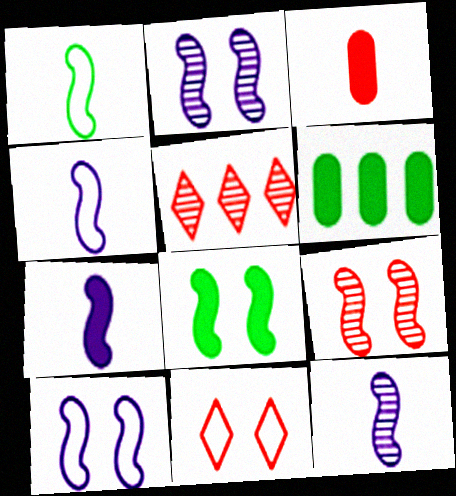[[4, 7, 12], 
[6, 11, 12], 
[8, 9, 10]]